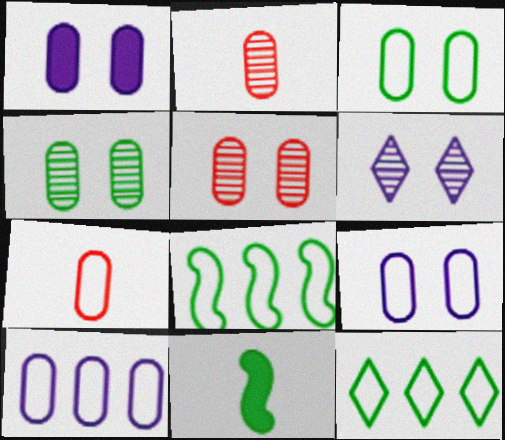[[1, 3, 5], 
[3, 7, 10], 
[4, 11, 12]]